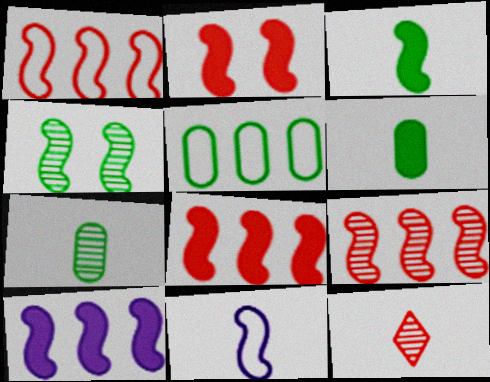[[1, 8, 9], 
[2, 3, 10], 
[4, 8, 11], 
[6, 11, 12]]